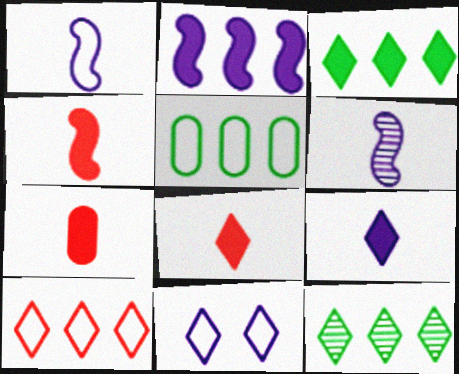[[4, 7, 8], 
[8, 11, 12]]